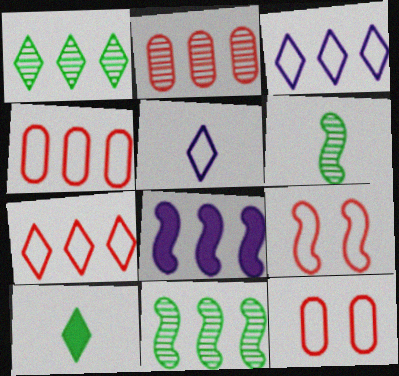[[1, 4, 8], 
[6, 8, 9]]